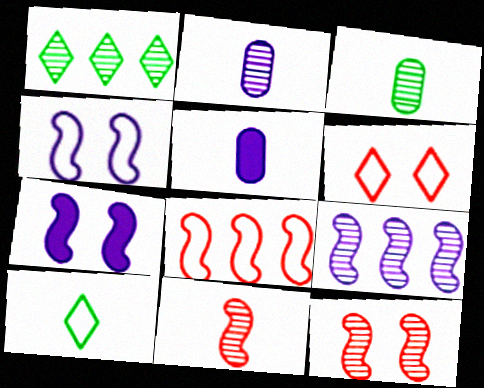[[1, 2, 12], 
[5, 10, 11]]